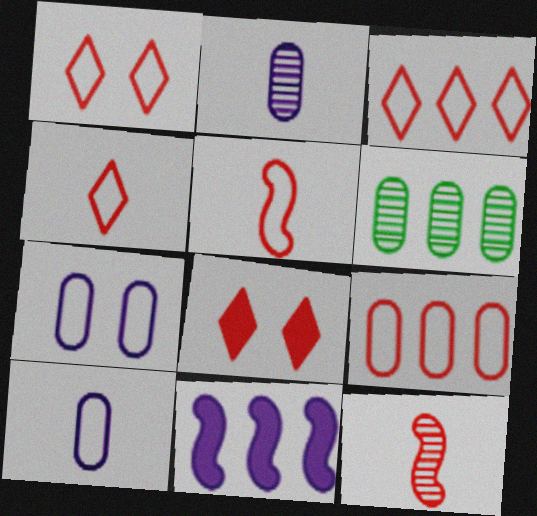[[1, 3, 4], 
[1, 5, 9], 
[3, 6, 11], 
[8, 9, 12]]